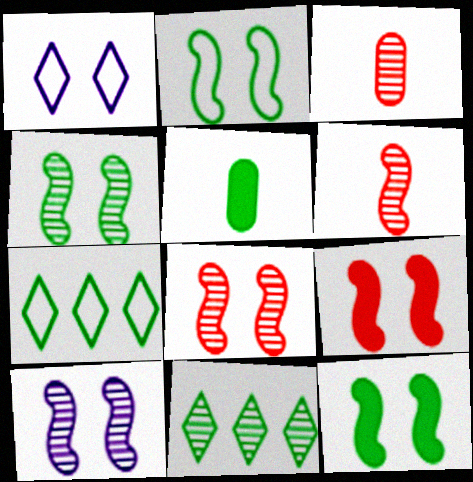[[2, 4, 12], 
[2, 5, 11], 
[2, 9, 10], 
[3, 10, 11], 
[4, 5, 7], 
[4, 8, 10]]